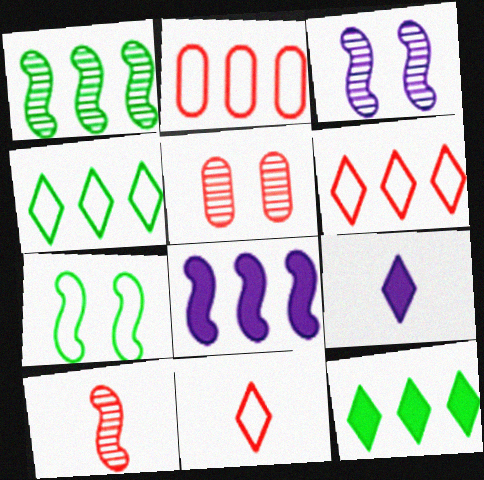[[1, 3, 10], 
[7, 8, 10]]